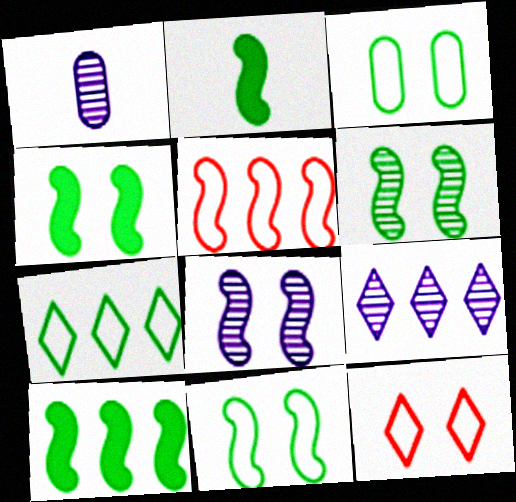[[1, 8, 9], 
[1, 10, 12], 
[2, 4, 10], 
[2, 5, 8], 
[4, 6, 11]]